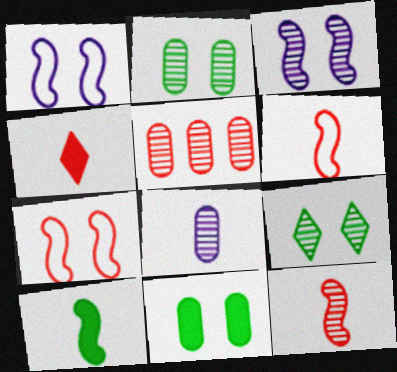[[2, 5, 8], 
[4, 5, 7]]